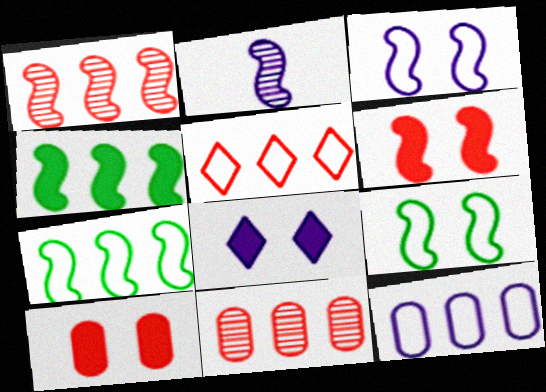[[2, 6, 7], 
[2, 8, 12], 
[5, 7, 12]]